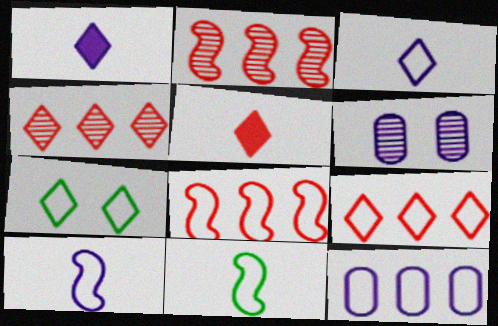[[1, 4, 7], 
[3, 7, 9]]